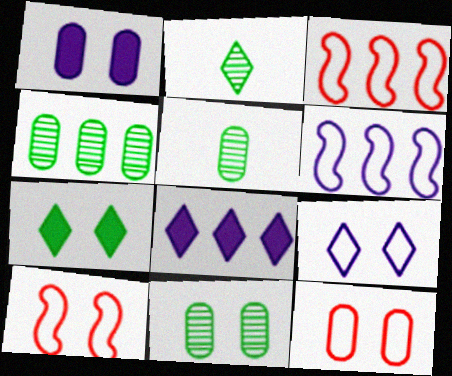[[1, 2, 3], 
[1, 11, 12], 
[3, 4, 8], 
[4, 5, 11], 
[5, 8, 10]]